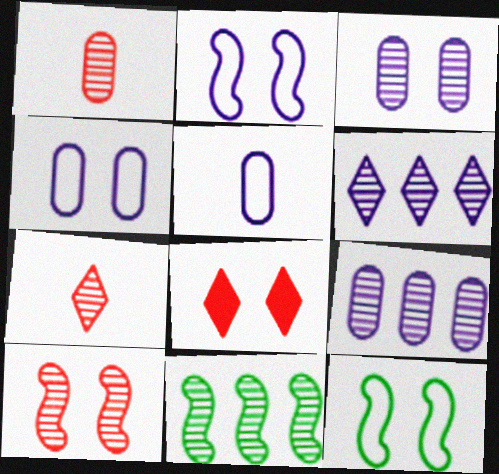[[3, 7, 11], 
[3, 8, 12], 
[5, 8, 11]]